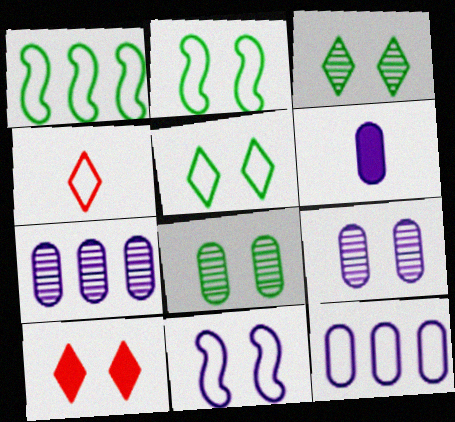[[2, 4, 12], 
[2, 9, 10], 
[6, 9, 12], 
[8, 10, 11]]